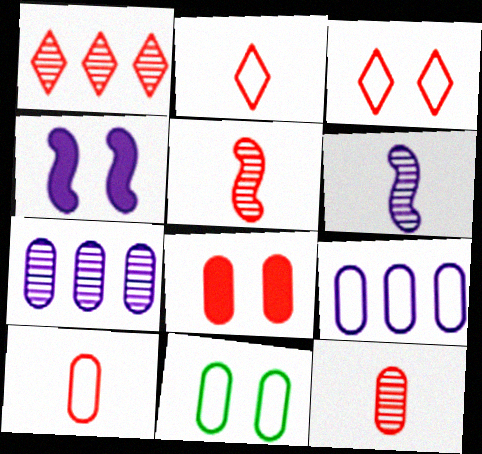[[9, 10, 11]]